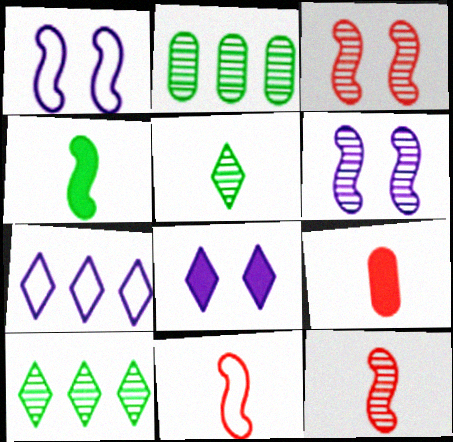[[1, 9, 10], 
[2, 8, 11]]